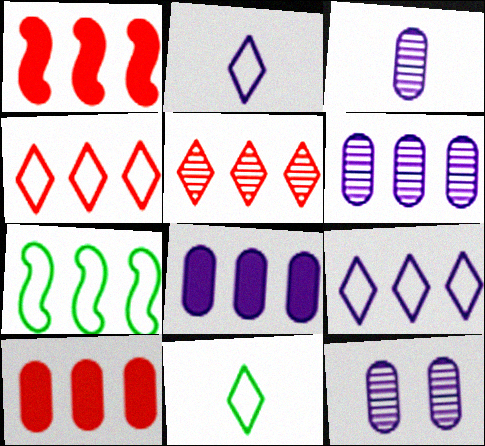[[1, 11, 12], 
[3, 6, 12], 
[5, 7, 8]]